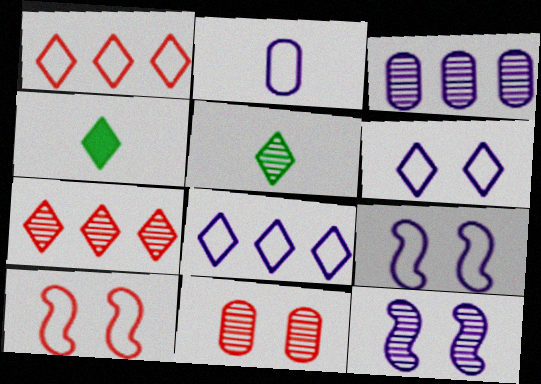[[2, 8, 9], 
[3, 4, 10], 
[4, 6, 7]]